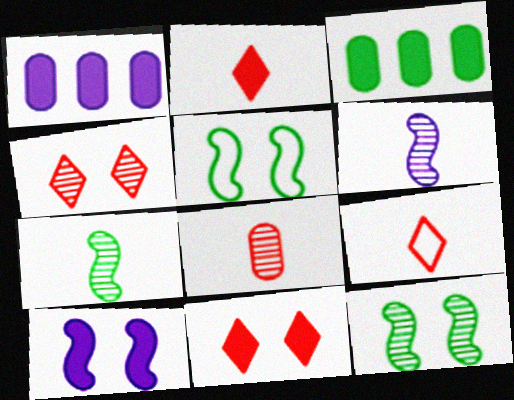[[1, 9, 12], 
[2, 3, 10]]